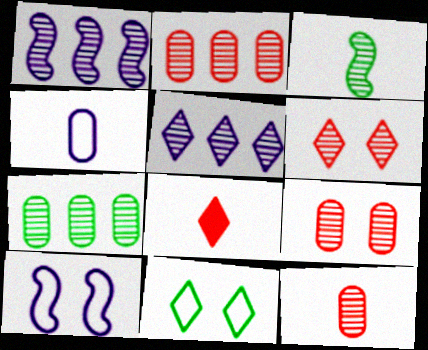[[2, 9, 12], 
[3, 4, 8], 
[3, 5, 9], 
[5, 8, 11], 
[7, 8, 10]]